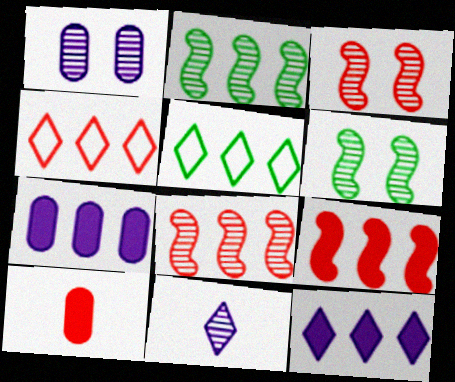[[2, 4, 7], 
[3, 4, 10], 
[5, 7, 8]]